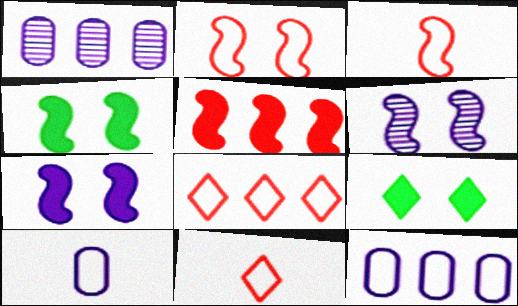[[1, 3, 9], 
[1, 4, 11], 
[2, 4, 6]]